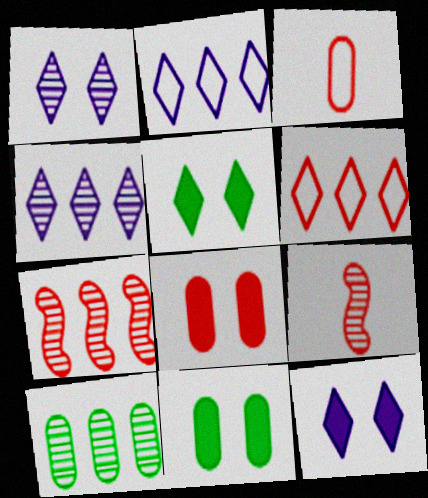[[1, 9, 10], 
[2, 9, 11], 
[4, 7, 10], 
[6, 8, 9]]